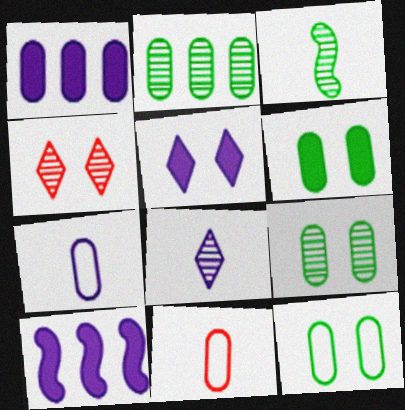[[1, 9, 11], 
[6, 9, 12]]